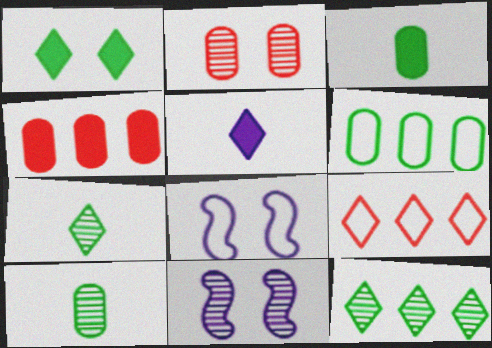[[1, 2, 8], 
[3, 9, 11], 
[4, 7, 8]]